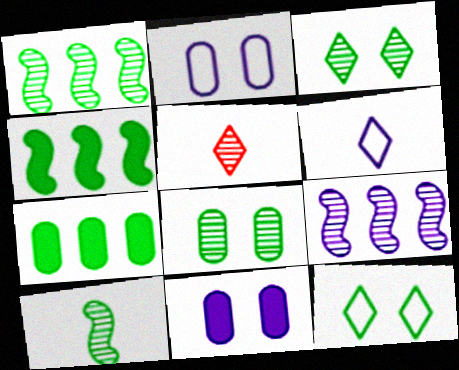[[2, 4, 5], 
[5, 8, 9], 
[6, 9, 11], 
[7, 10, 12]]